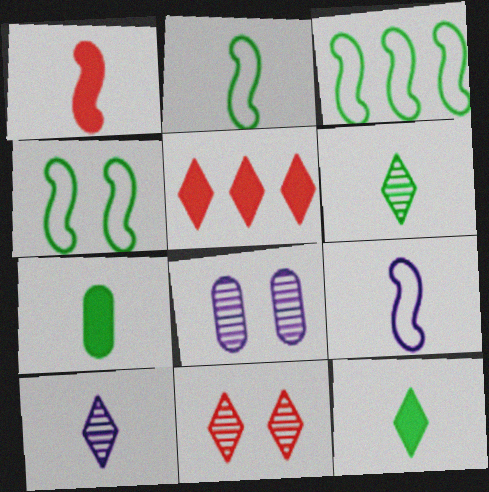[[2, 3, 4], 
[2, 5, 8], 
[2, 6, 7]]